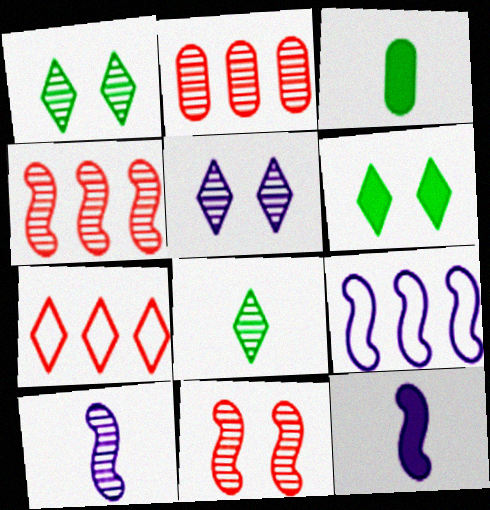[[1, 2, 10]]